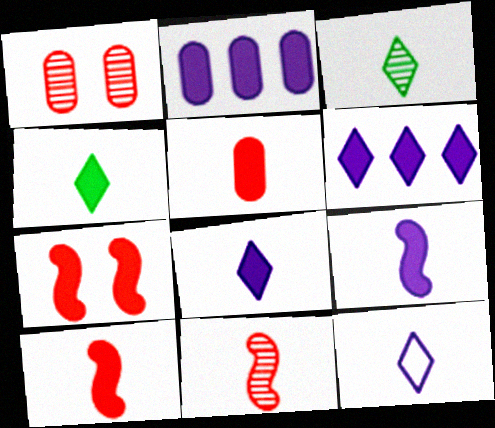[[2, 4, 7], 
[4, 5, 9]]